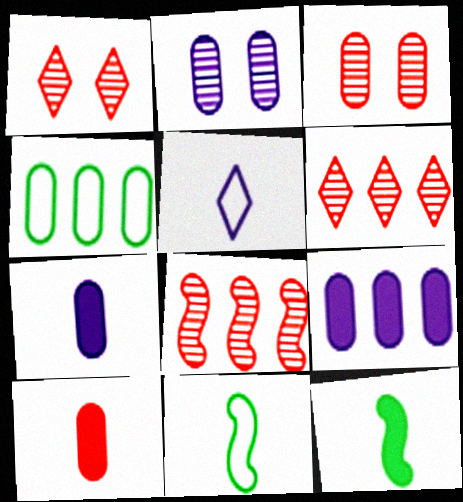[[1, 9, 11], 
[2, 4, 10], 
[3, 4, 7]]